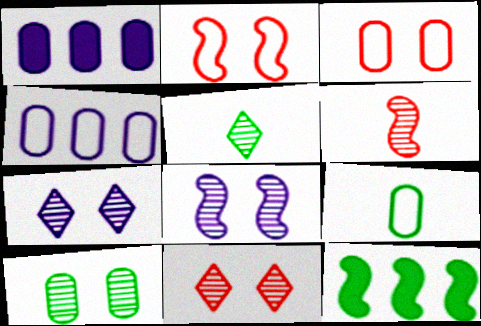[[1, 2, 5], 
[3, 4, 9], 
[8, 10, 11]]